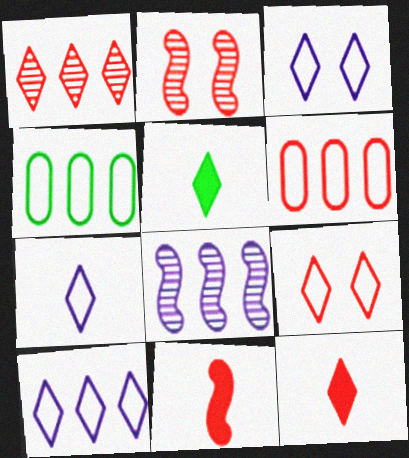[[1, 3, 5], 
[1, 9, 12], 
[2, 6, 12], 
[3, 7, 10]]